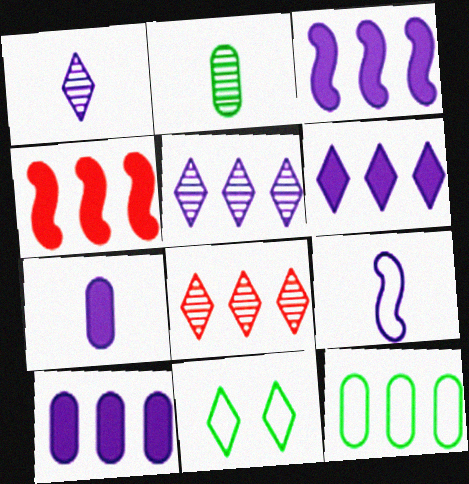[[1, 7, 9], 
[3, 6, 10], 
[3, 8, 12], 
[4, 5, 12]]